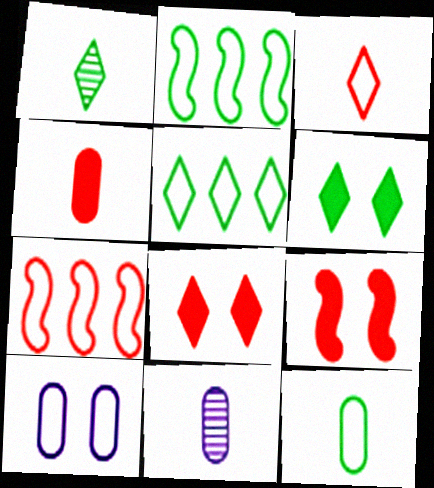[[1, 5, 6], 
[2, 3, 10], 
[2, 8, 11], 
[4, 11, 12], 
[5, 9, 11], 
[6, 7, 11]]